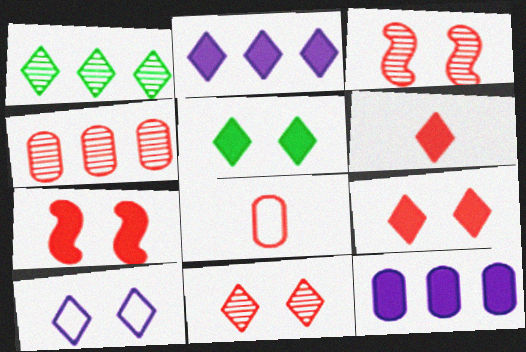[[1, 6, 10], 
[2, 5, 6], 
[5, 10, 11]]